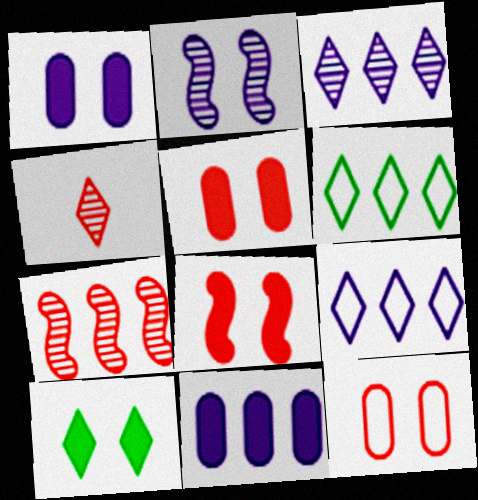[[1, 8, 10], 
[2, 10, 12], 
[4, 9, 10], 
[6, 7, 11]]